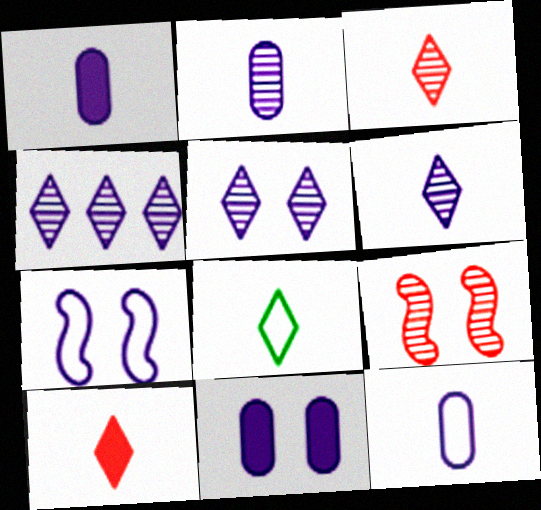[[1, 2, 12], 
[1, 4, 7], 
[4, 5, 6], 
[5, 7, 11], 
[6, 8, 10]]